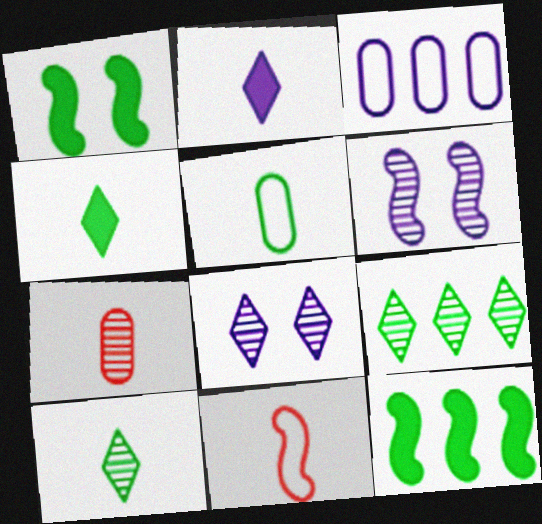[[1, 5, 9], 
[2, 3, 6], 
[6, 7, 9], 
[6, 11, 12]]